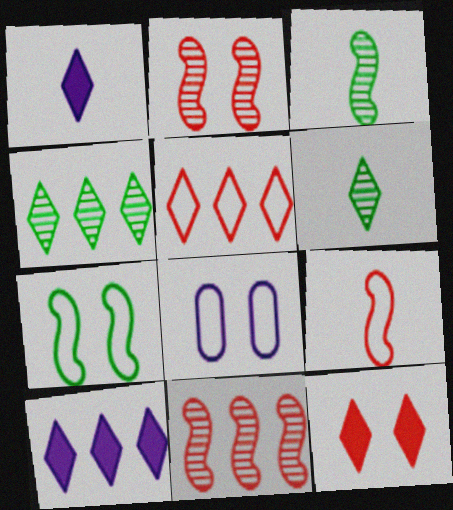[[4, 5, 10]]